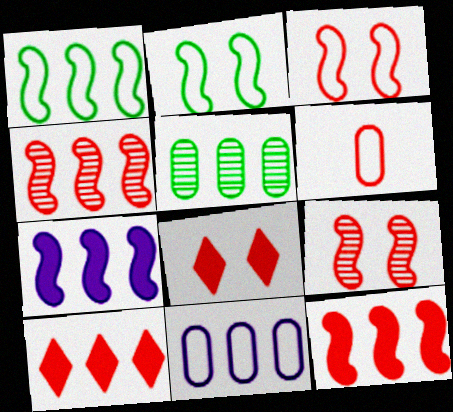[[1, 4, 7], 
[4, 6, 8], 
[6, 9, 10]]